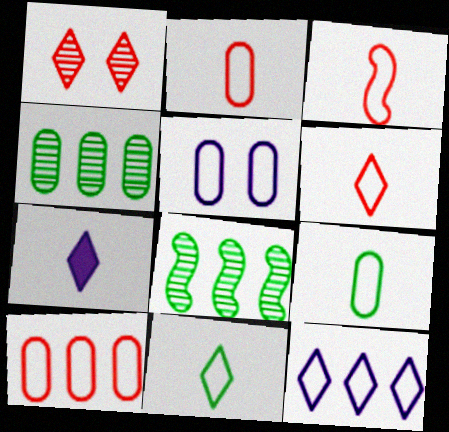[[2, 3, 6], 
[5, 9, 10]]